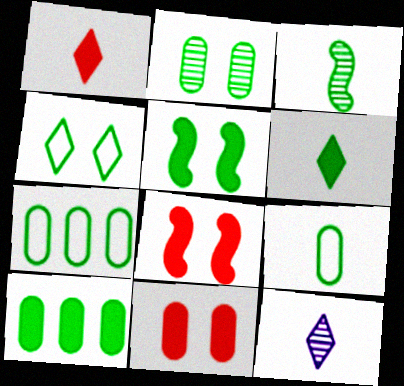[[2, 4, 5], 
[2, 9, 10], 
[3, 4, 10], 
[3, 6, 9], 
[5, 6, 10], 
[7, 8, 12]]